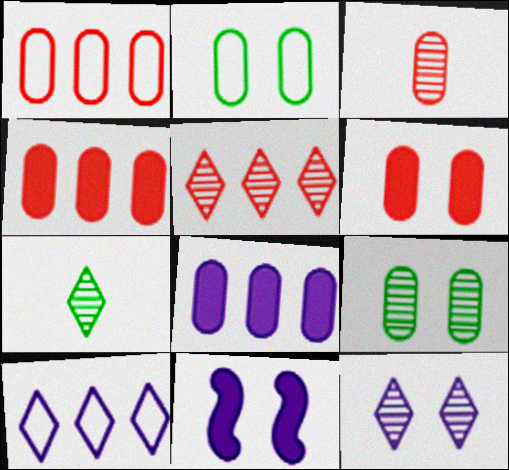[[1, 3, 6], 
[1, 7, 11], 
[2, 3, 8], 
[5, 7, 12]]